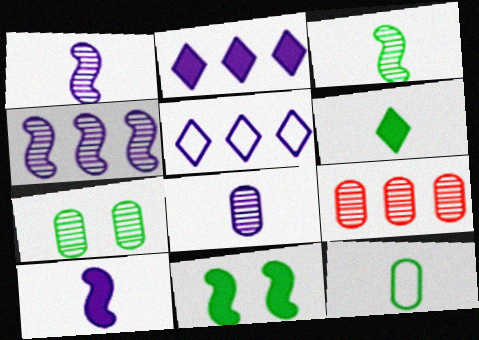[[3, 6, 12], 
[7, 8, 9]]